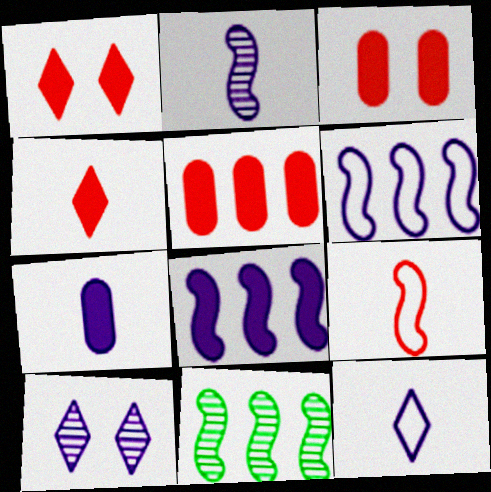[[2, 7, 12], 
[3, 11, 12], 
[6, 7, 10]]